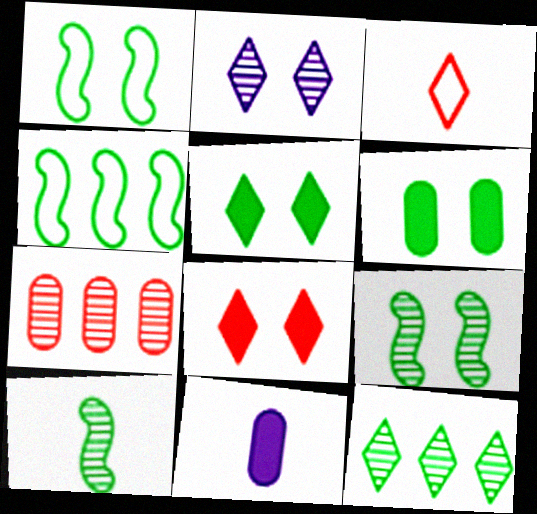[[2, 7, 10], 
[3, 10, 11]]